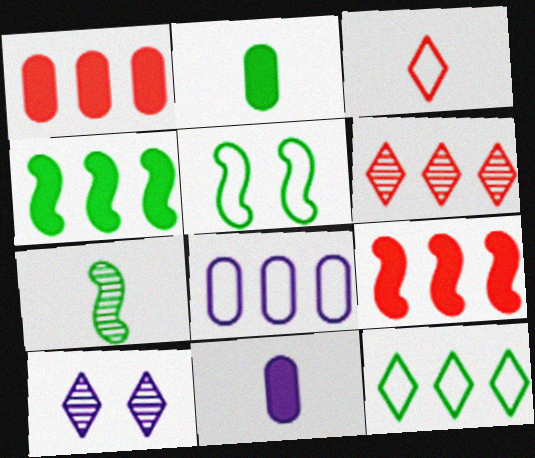[[3, 5, 8], 
[3, 7, 11], 
[4, 5, 7], 
[4, 6, 8], 
[5, 6, 11]]